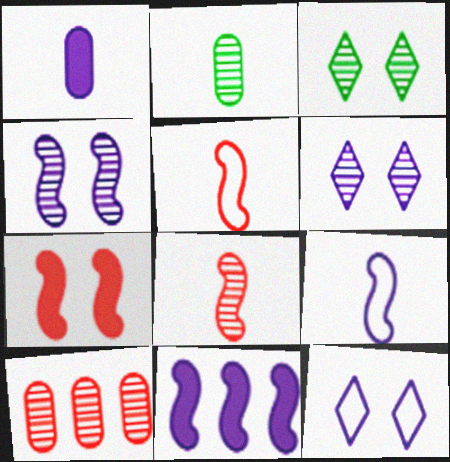[[4, 9, 11]]